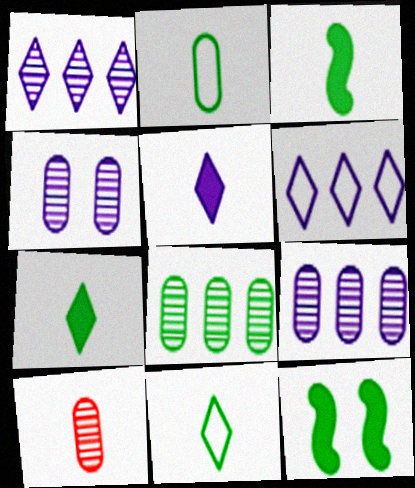[[4, 8, 10], 
[6, 10, 12], 
[8, 11, 12]]